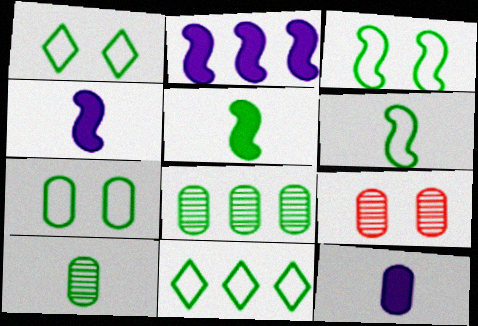[[1, 3, 7], 
[1, 5, 8], 
[4, 9, 11], 
[6, 7, 11]]